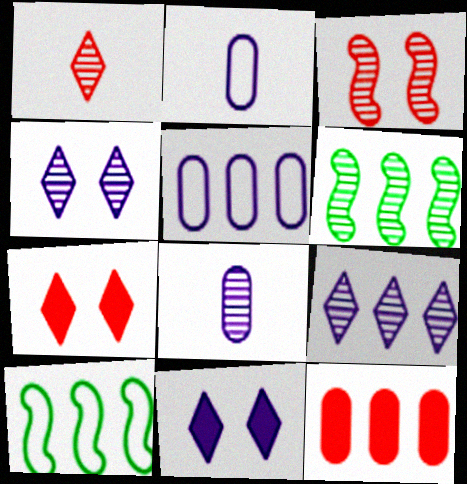[[2, 6, 7], 
[7, 8, 10], 
[9, 10, 12]]